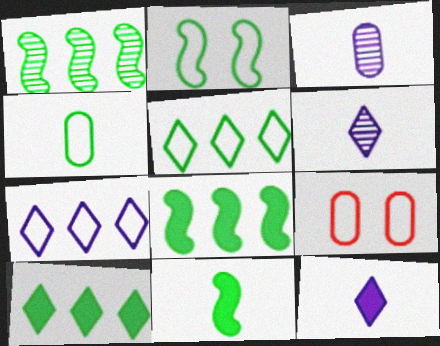[[1, 2, 11], 
[1, 9, 12], 
[2, 4, 5], 
[6, 8, 9]]